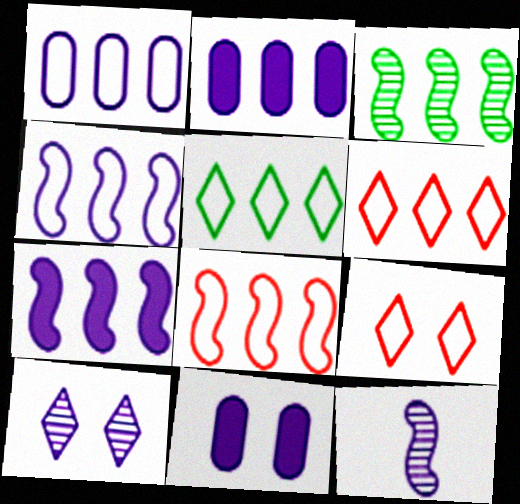[[1, 5, 8], 
[2, 3, 6], 
[3, 7, 8]]